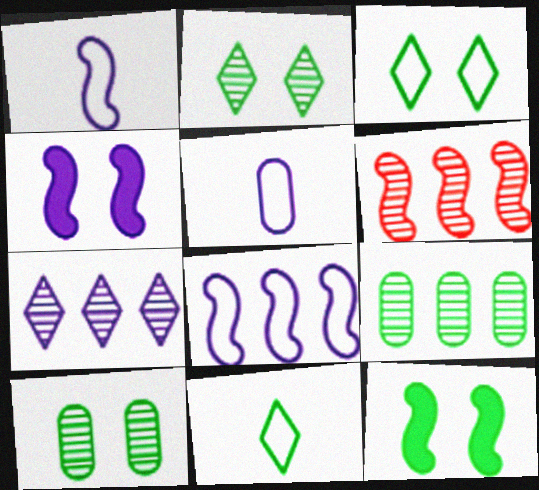[[1, 6, 12], 
[3, 10, 12], 
[4, 5, 7], 
[6, 7, 9], 
[9, 11, 12]]